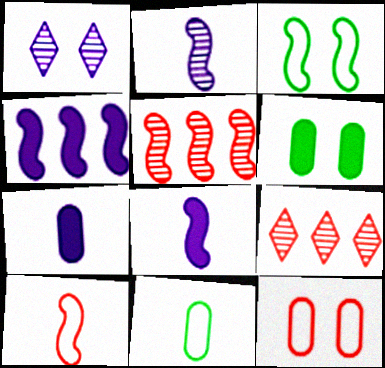[[3, 5, 8], 
[3, 7, 9]]